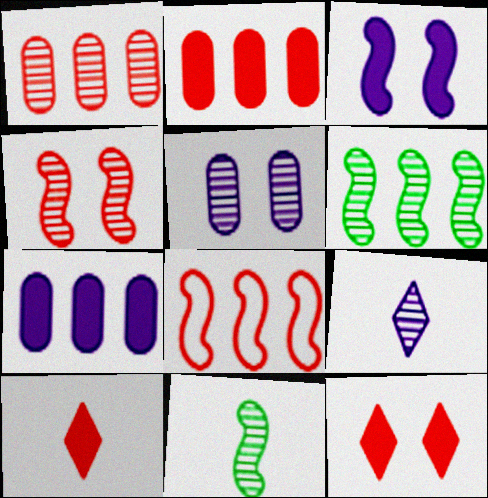[[3, 8, 11]]